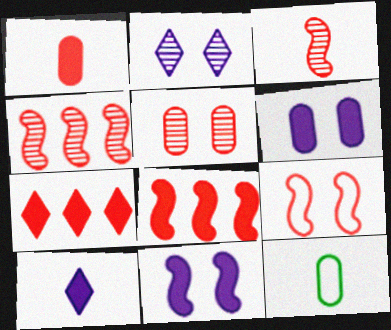[[2, 8, 12], 
[3, 8, 9], 
[3, 10, 12]]